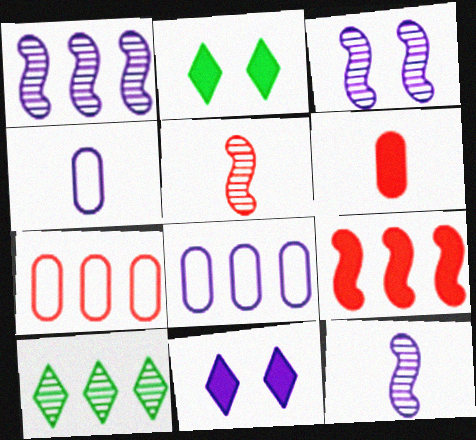[[1, 3, 12], 
[1, 4, 11], 
[2, 5, 8], 
[2, 7, 12], 
[8, 9, 10], 
[8, 11, 12]]